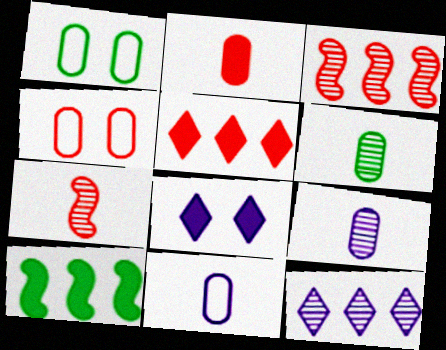[[2, 6, 11], 
[2, 8, 10], 
[4, 5, 7]]